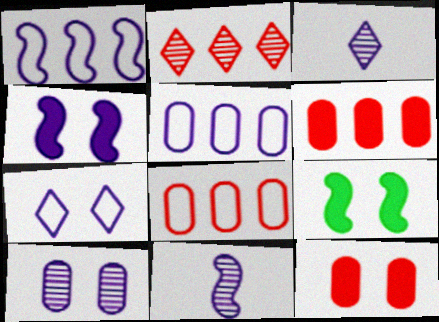[[1, 4, 11], 
[3, 4, 5], 
[3, 8, 9], 
[4, 7, 10]]